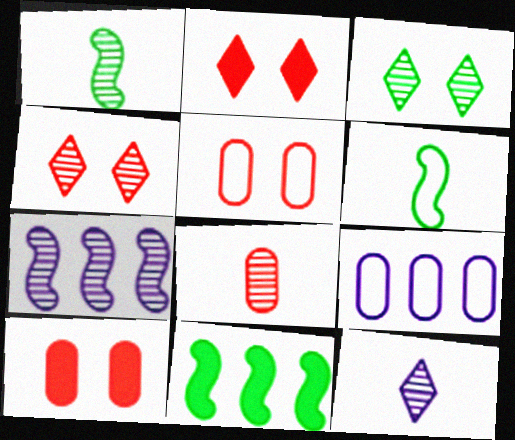[[1, 2, 9], 
[1, 8, 12], 
[3, 7, 8], 
[5, 11, 12]]